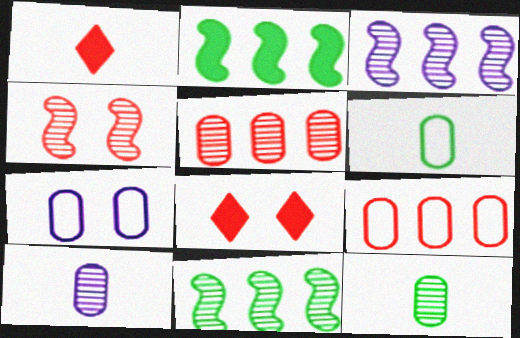[[1, 4, 9], 
[1, 7, 11], 
[3, 6, 8], 
[6, 7, 9]]